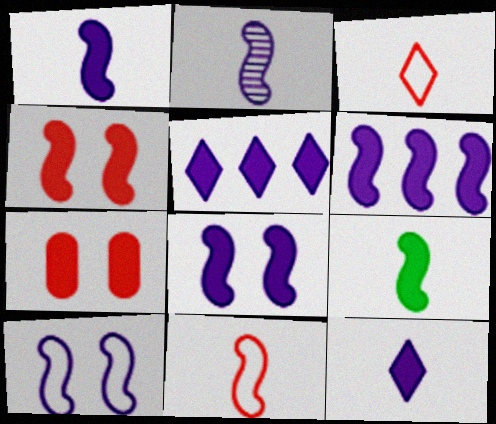[[1, 6, 8], 
[2, 6, 10], 
[2, 9, 11], 
[4, 6, 9], 
[5, 7, 9]]